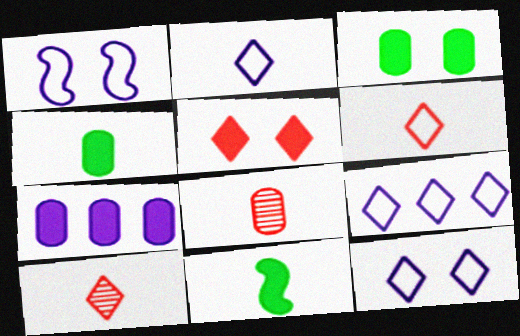[[2, 8, 11], 
[2, 9, 12], 
[5, 7, 11]]